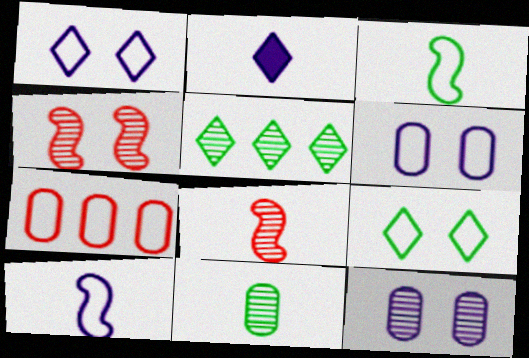[[1, 3, 7], 
[5, 8, 12], 
[7, 9, 10]]